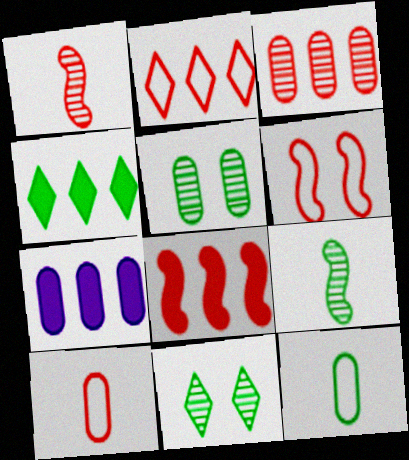[[1, 6, 8], 
[2, 3, 8], 
[2, 6, 10], 
[4, 7, 8], 
[5, 7, 10]]